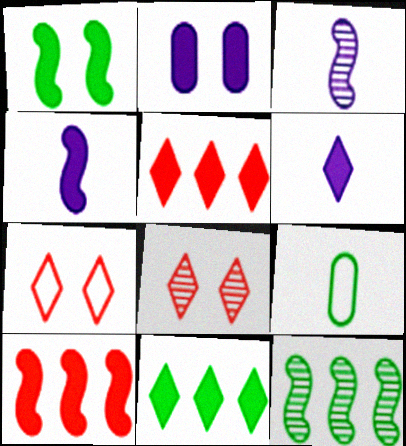[[1, 4, 10]]